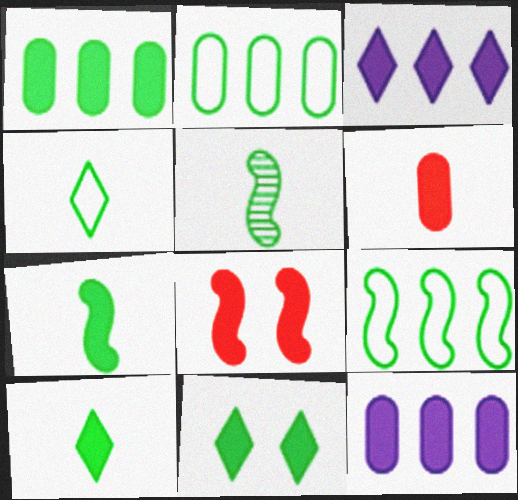[[1, 7, 11], 
[2, 5, 11], 
[8, 10, 12]]